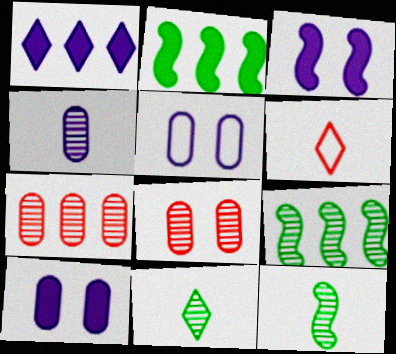[[6, 9, 10]]